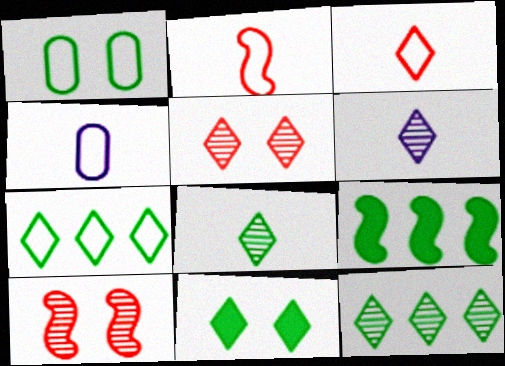[[1, 8, 9], 
[4, 5, 9], 
[5, 6, 12], 
[7, 8, 11]]